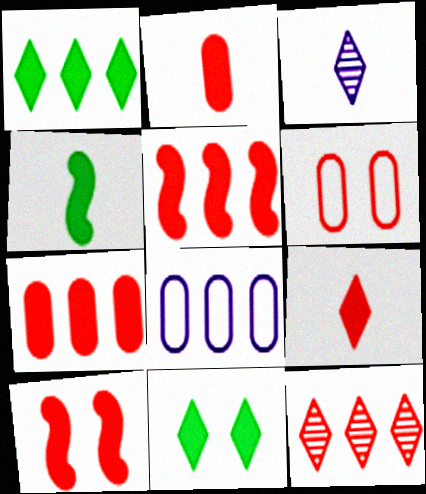[[7, 9, 10]]